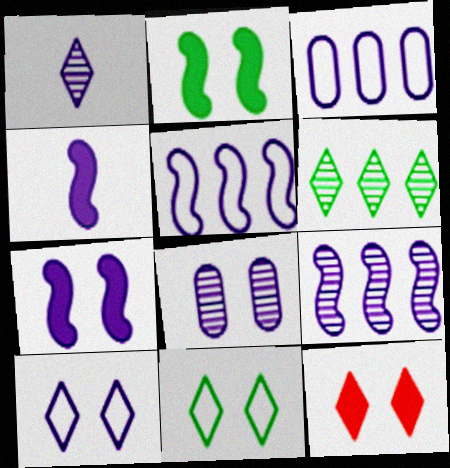[[1, 3, 7], 
[1, 8, 9], 
[7, 8, 10]]